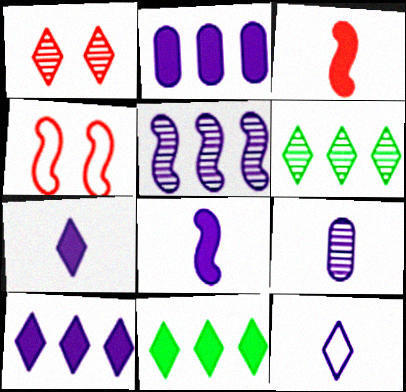[[1, 11, 12], 
[4, 9, 11], 
[8, 9, 12]]